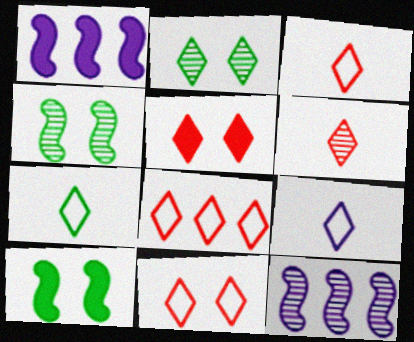[[3, 7, 9], 
[3, 8, 11], 
[5, 6, 8]]